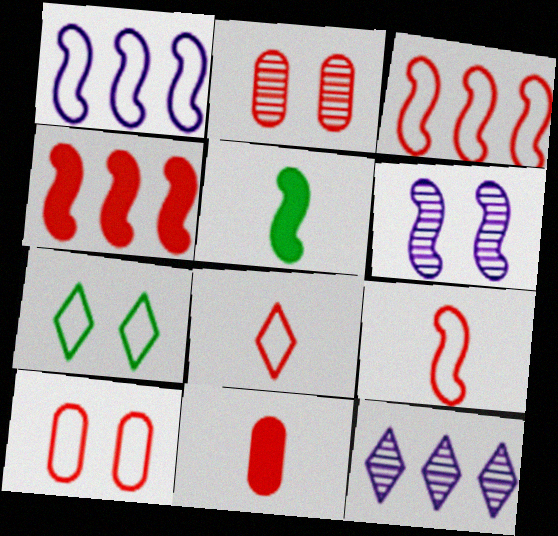[[2, 4, 8], 
[3, 5, 6], 
[3, 8, 10], 
[5, 10, 12]]